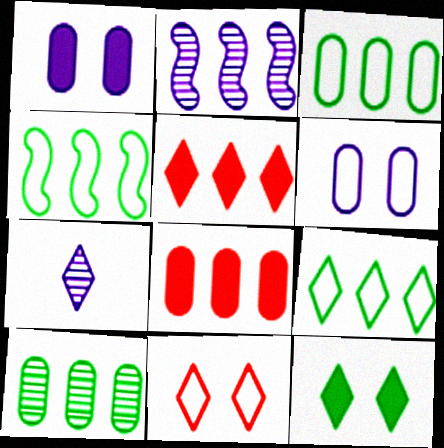[[2, 3, 5], 
[2, 8, 9], 
[3, 4, 9]]